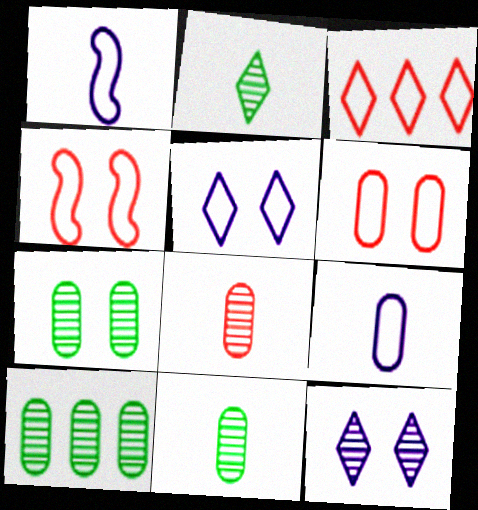[[7, 10, 11]]